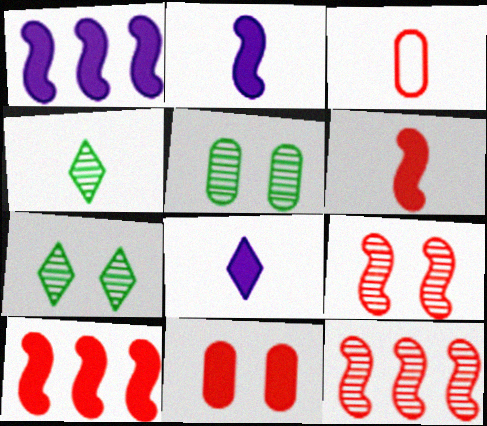[[1, 3, 7], 
[2, 3, 4]]